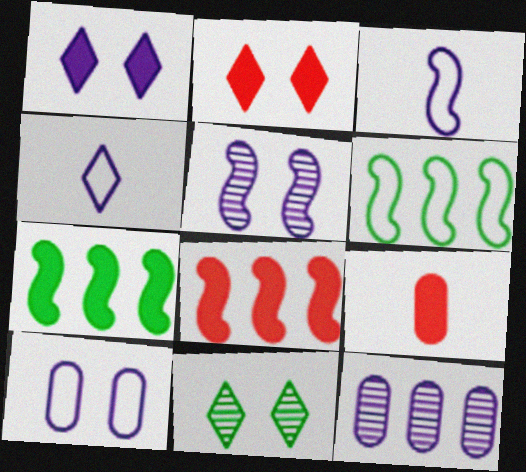[[1, 3, 12], 
[1, 5, 10], 
[1, 7, 9], 
[2, 8, 9]]